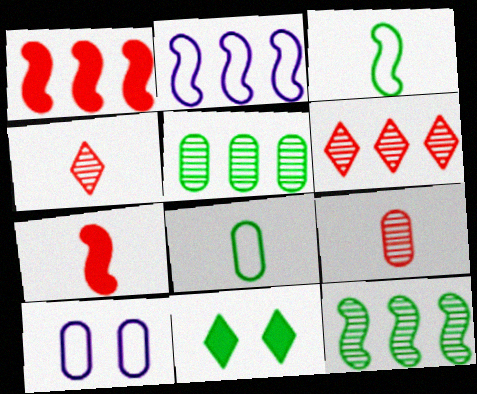[[1, 2, 12], 
[2, 9, 11], 
[3, 5, 11], 
[8, 11, 12]]